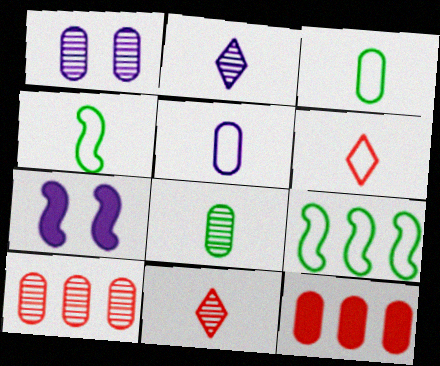[[1, 3, 12], 
[1, 8, 10], 
[4, 5, 6]]